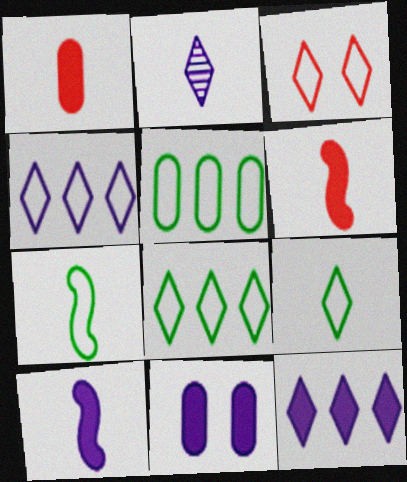[[1, 2, 7], 
[3, 4, 9], 
[10, 11, 12]]